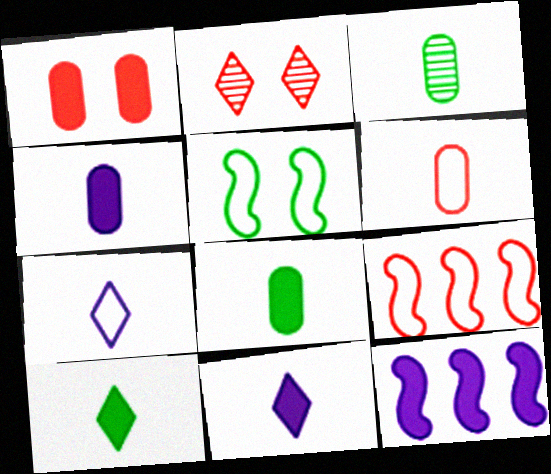[[1, 10, 12], 
[3, 4, 6]]